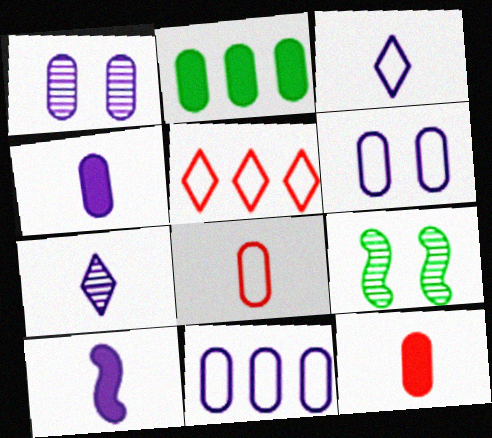[[1, 2, 8], 
[1, 4, 11], 
[4, 5, 9]]